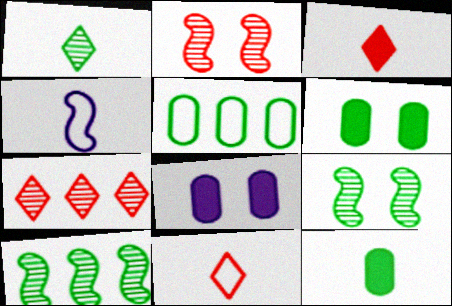[[4, 6, 7], 
[8, 10, 11]]